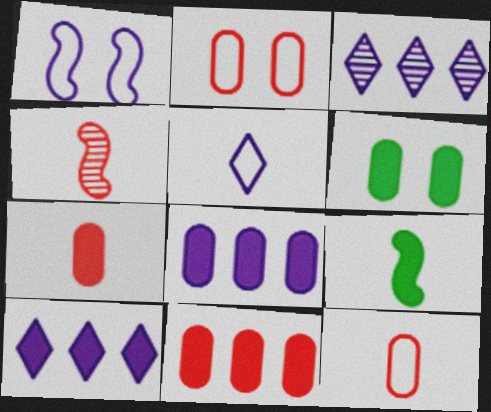[[2, 3, 9], 
[6, 7, 8]]